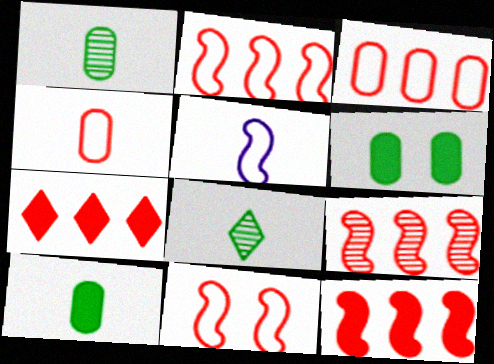[[2, 9, 12], 
[3, 7, 9]]